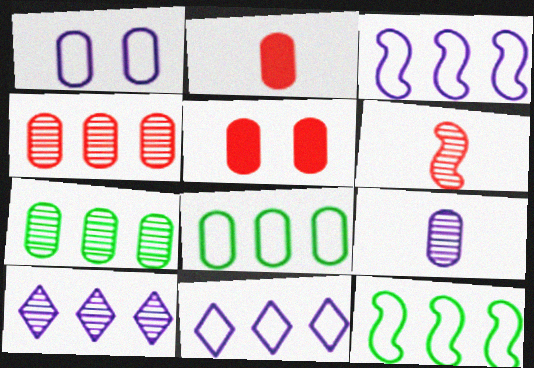[[1, 2, 7], 
[5, 8, 9]]